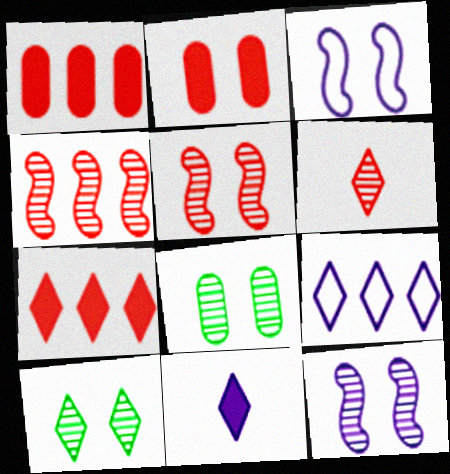[[2, 3, 10]]